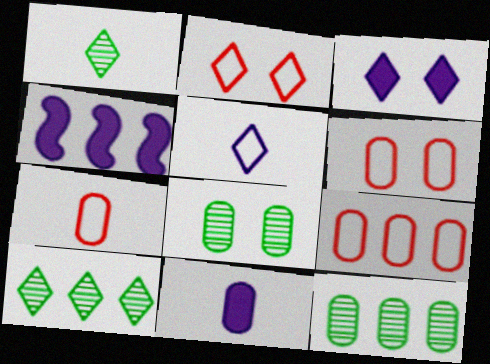[[1, 4, 6], 
[3, 4, 11], 
[4, 9, 10], 
[6, 7, 9], 
[6, 11, 12], 
[8, 9, 11]]